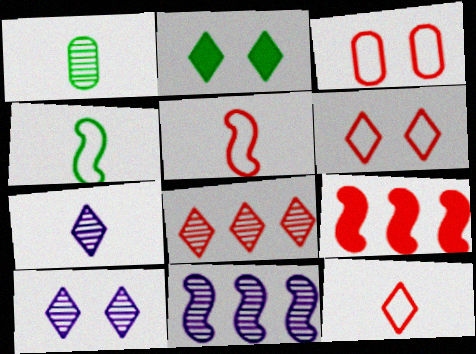[[2, 6, 10]]